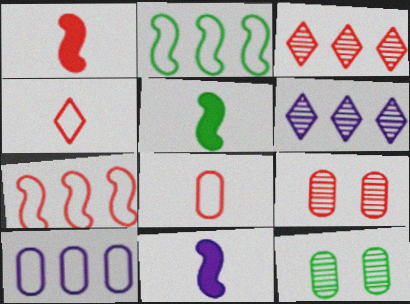[[1, 5, 11]]